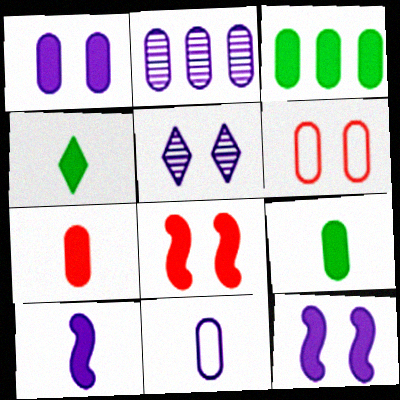[[1, 2, 11], 
[1, 3, 7], 
[2, 6, 9], 
[4, 7, 10]]